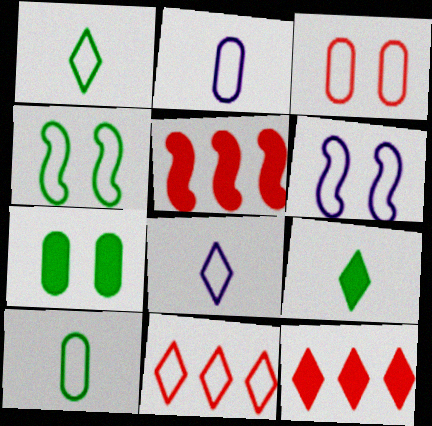[[2, 4, 11], 
[6, 10, 11]]